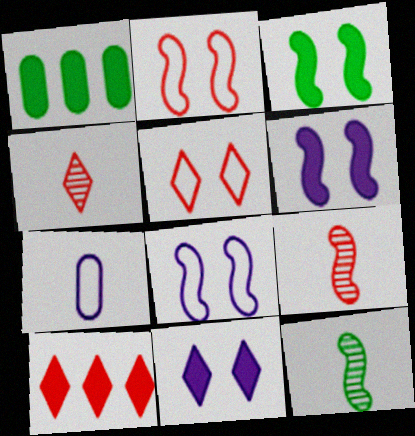[[1, 4, 8], 
[4, 5, 10]]